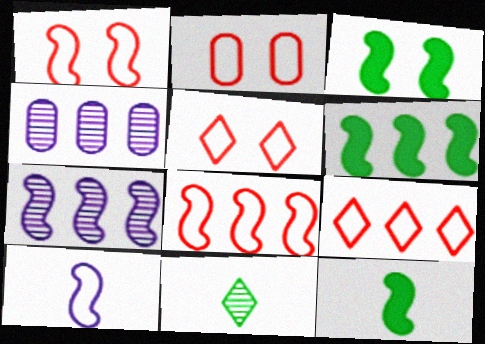[[1, 2, 5], 
[1, 7, 12], 
[3, 6, 12], 
[4, 5, 12], 
[4, 6, 9], 
[6, 7, 8]]